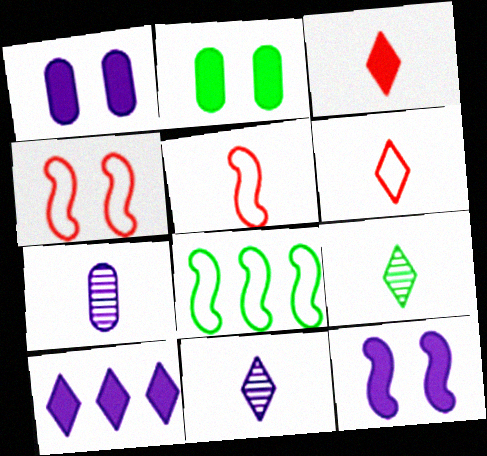[[2, 8, 9]]